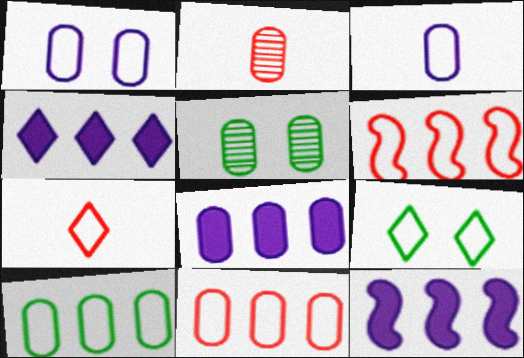[[2, 9, 12], 
[3, 6, 9], 
[4, 8, 12], 
[5, 7, 12]]